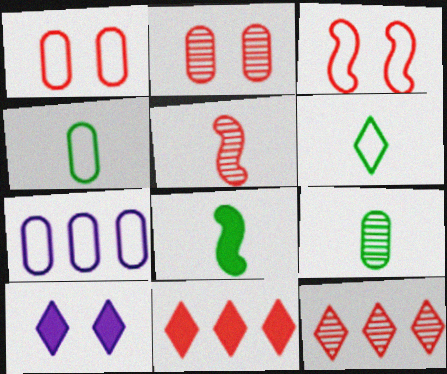[[1, 4, 7], 
[1, 5, 11], 
[2, 5, 12], 
[3, 6, 7], 
[6, 8, 9], 
[6, 10, 12]]